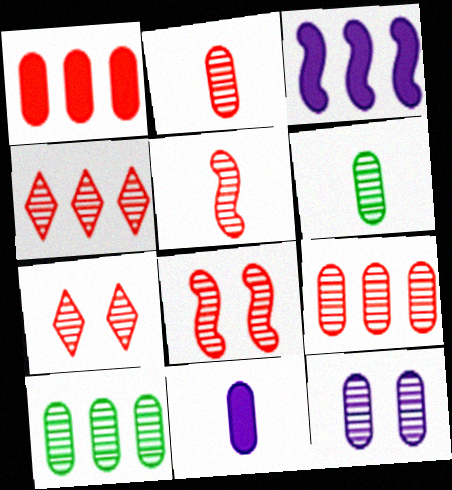[[2, 4, 8], 
[2, 10, 12], 
[5, 7, 9], 
[6, 9, 12]]